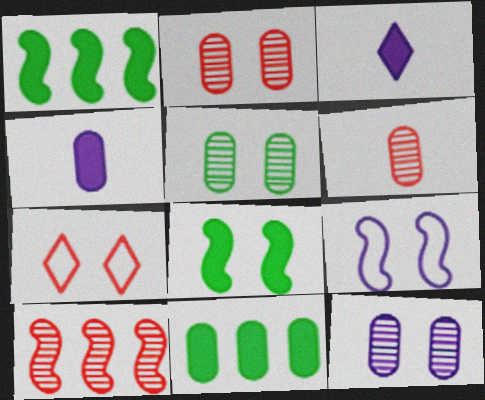[[2, 5, 12], 
[7, 8, 12]]